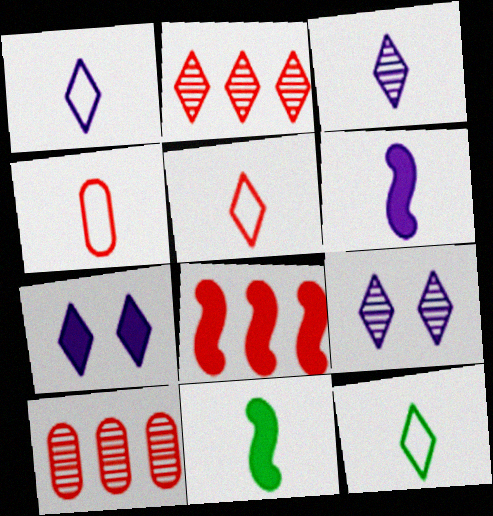[[1, 5, 12], 
[2, 7, 12], 
[3, 4, 11]]